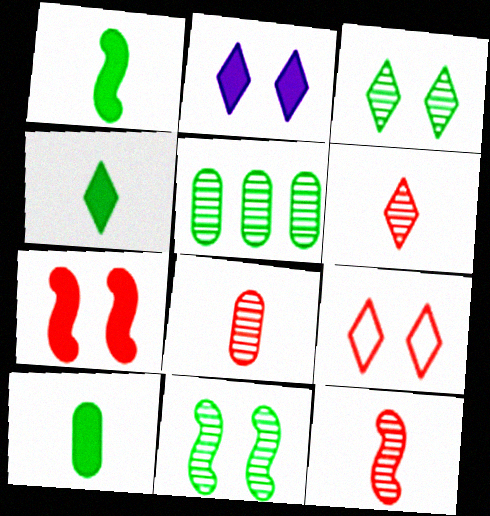[[1, 4, 10], 
[2, 3, 9], 
[6, 8, 12]]